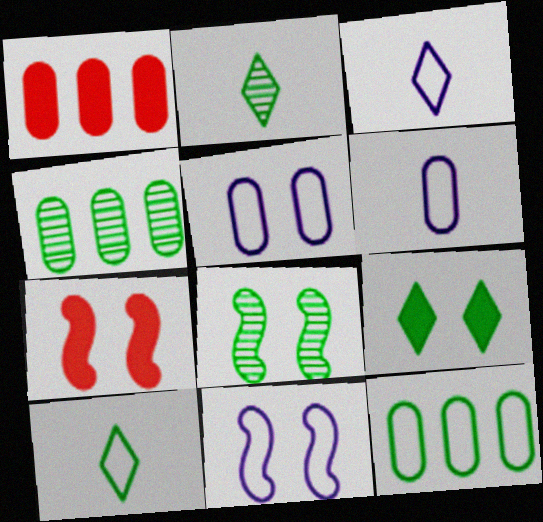[[1, 2, 11], 
[1, 3, 8], 
[2, 4, 8], 
[3, 4, 7], 
[7, 8, 11]]